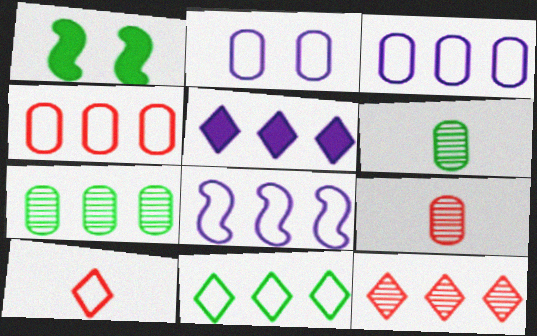[[1, 6, 11], 
[4, 8, 11], 
[5, 11, 12]]